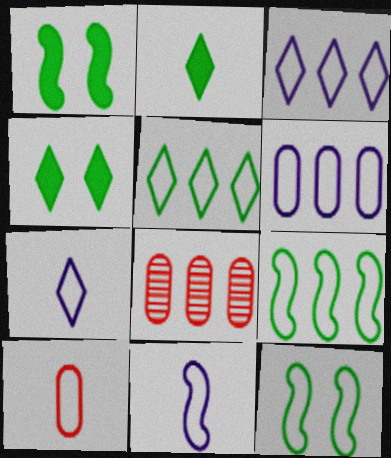[[1, 7, 8], 
[3, 10, 12], 
[4, 8, 11]]